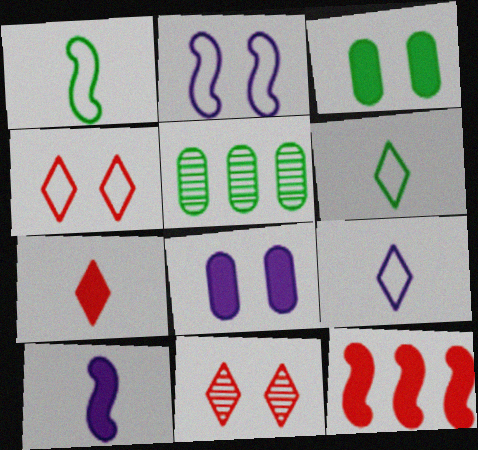[[2, 3, 11], 
[2, 5, 7], 
[4, 5, 10]]